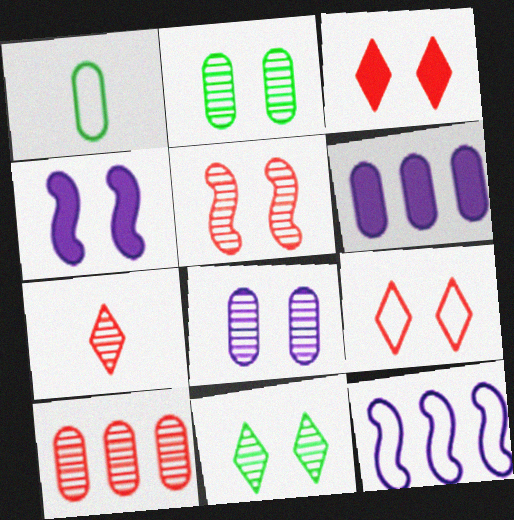[[1, 9, 12], 
[2, 4, 9], 
[5, 7, 10], 
[5, 8, 11]]